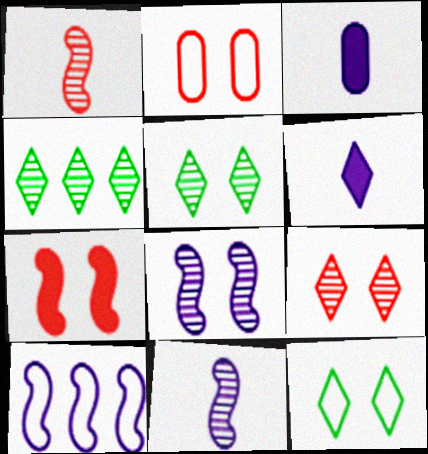[[2, 7, 9]]